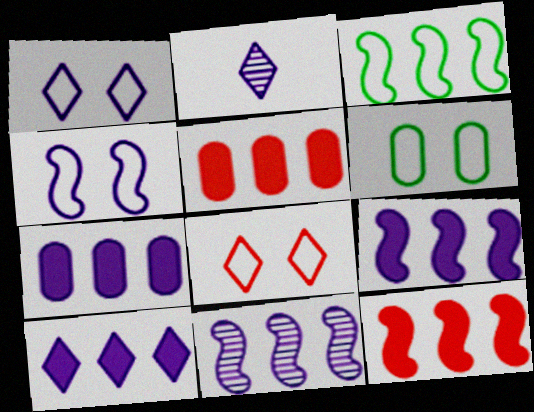[[1, 2, 10], 
[2, 4, 7], 
[2, 6, 12], 
[3, 11, 12], 
[4, 6, 8], 
[7, 9, 10]]